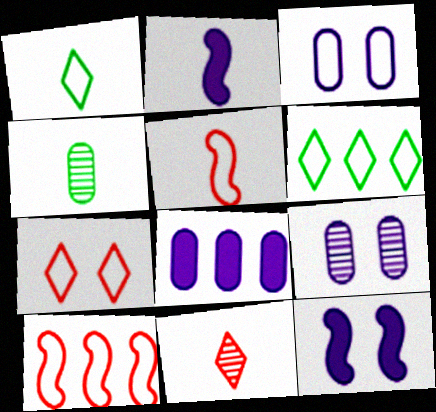[[1, 3, 10], 
[3, 5, 6]]